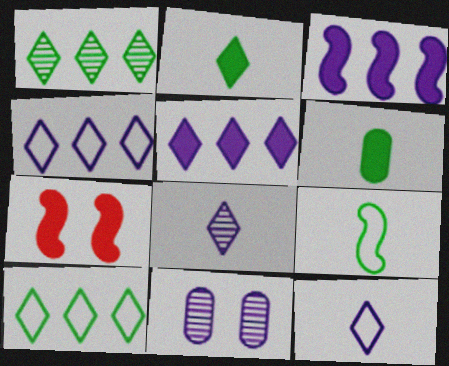[[3, 11, 12], 
[5, 6, 7]]